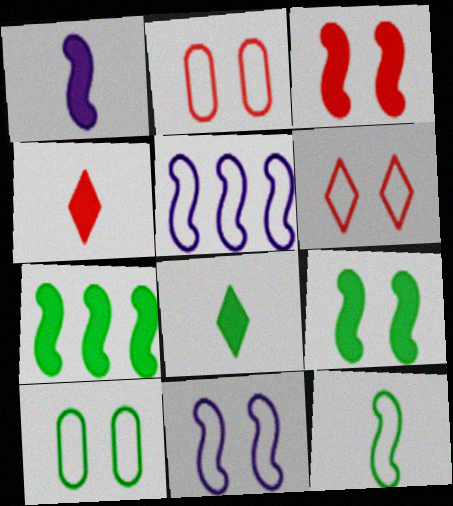[[1, 3, 7], 
[6, 10, 11]]